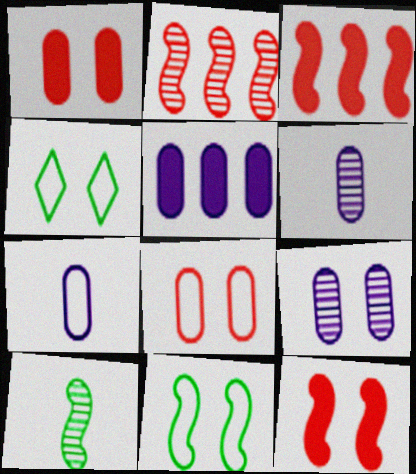[[3, 4, 6], 
[4, 9, 12], 
[5, 7, 9]]